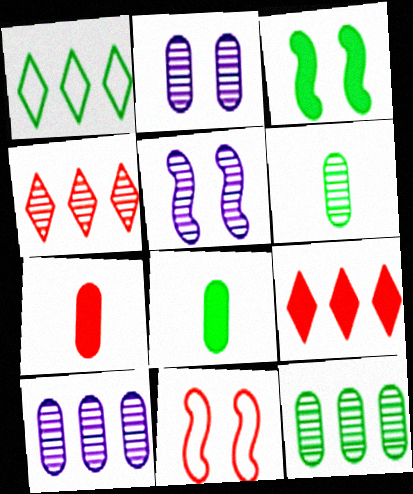[[1, 3, 6], 
[1, 5, 7], 
[3, 5, 11], 
[4, 5, 6], 
[4, 7, 11]]